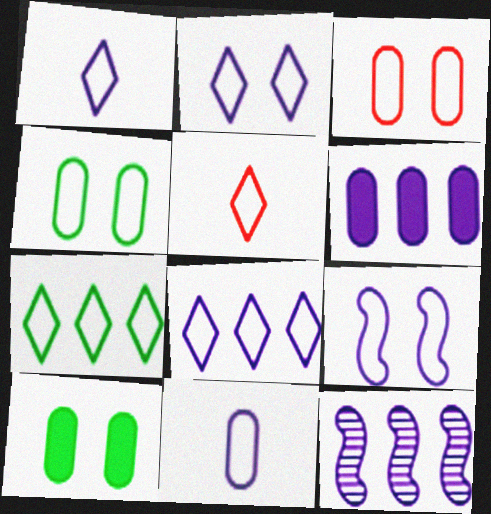[[1, 2, 8], 
[2, 5, 7], 
[5, 10, 12], 
[6, 8, 12], 
[8, 9, 11]]